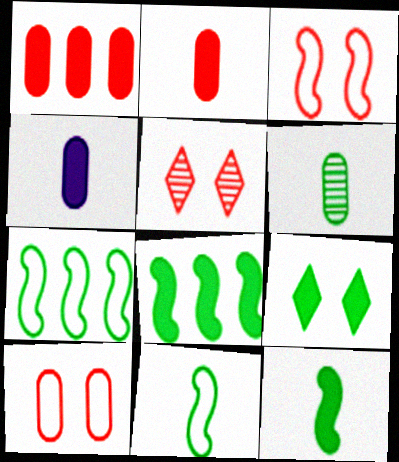[[4, 5, 7], 
[6, 7, 9]]